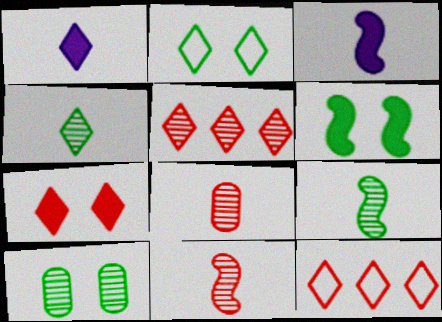[[1, 2, 5], 
[2, 6, 10], 
[3, 10, 12]]